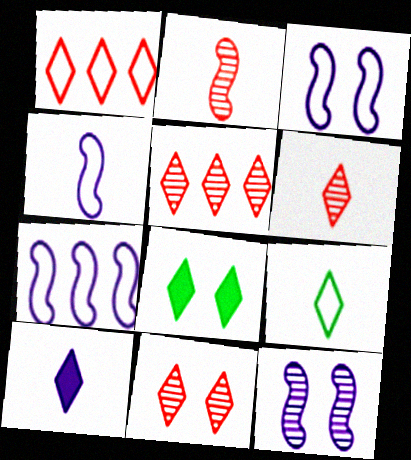[[3, 4, 7], 
[5, 6, 11], 
[6, 9, 10]]